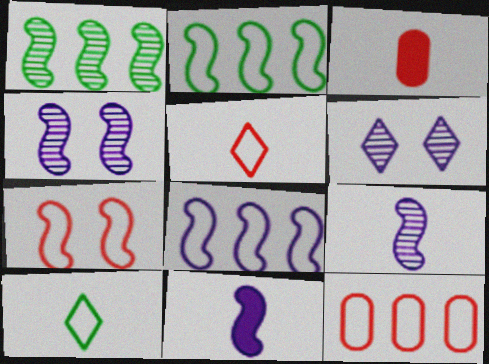[[1, 7, 11], 
[2, 3, 6], 
[3, 9, 10], 
[4, 8, 11], 
[5, 7, 12]]